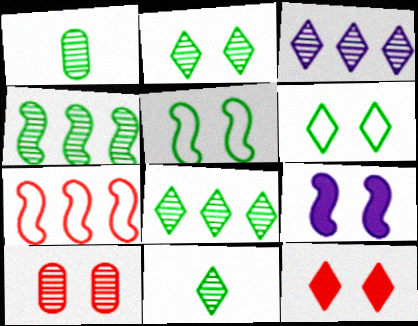[[1, 2, 4], 
[2, 8, 11], 
[6, 9, 10]]